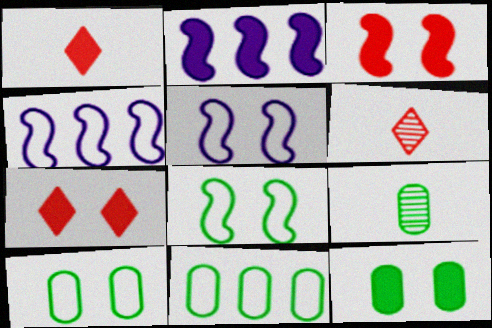[[1, 2, 12], 
[2, 6, 10], 
[4, 6, 12], 
[4, 7, 9], 
[9, 11, 12]]